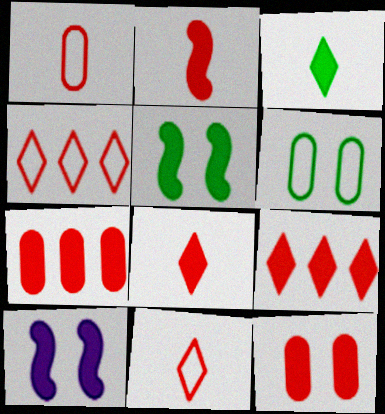[[2, 9, 12], 
[3, 7, 10]]